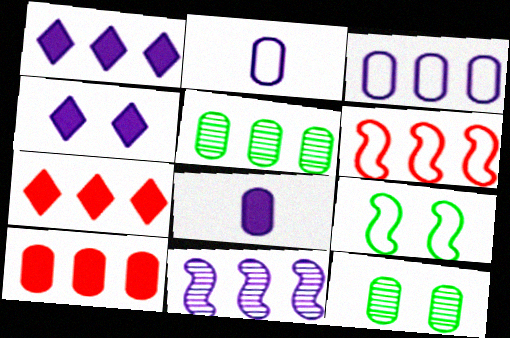[[1, 3, 11], 
[1, 5, 6], 
[2, 4, 11], 
[2, 10, 12], 
[3, 5, 10]]